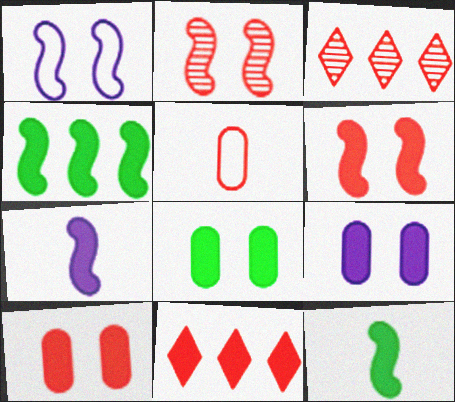[[2, 5, 11], 
[3, 5, 6], 
[4, 6, 7], 
[7, 8, 11], 
[8, 9, 10], 
[9, 11, 12]]